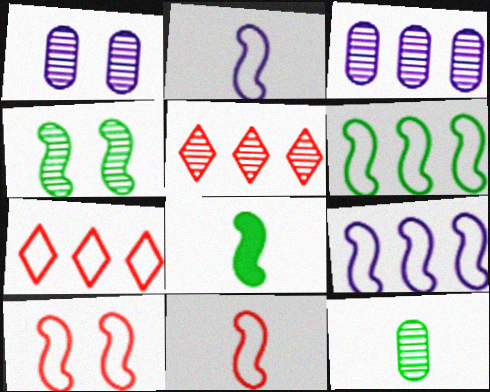[[1, 7, 8], 
[2, 6, 10], 
[4, 6, 8]]